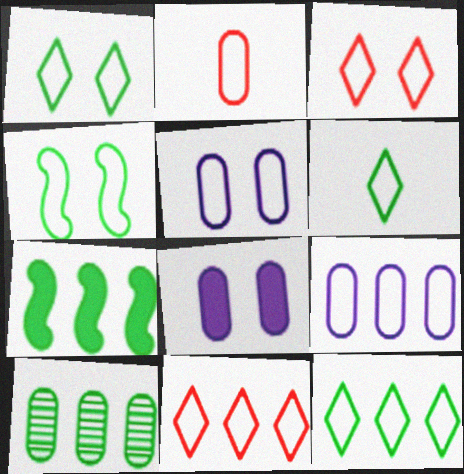[[1, 6, 12], 
[2, 8, 10], 
[3, 4, 5], 
[7, 10, 12]]